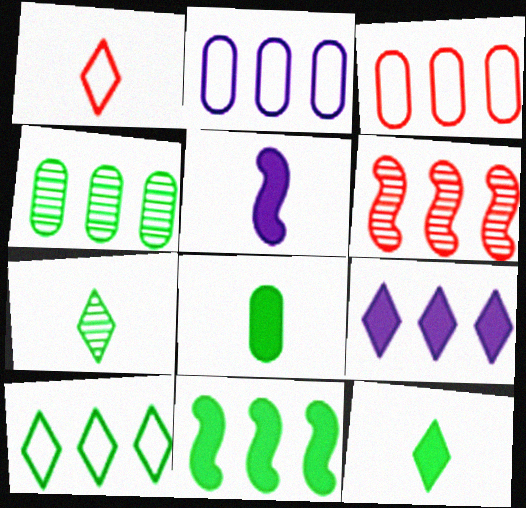[[4, 10, 11]]